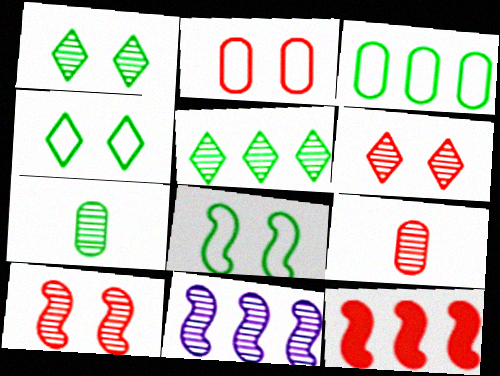[[1, 9, 11], 
[6, 7, 11]]